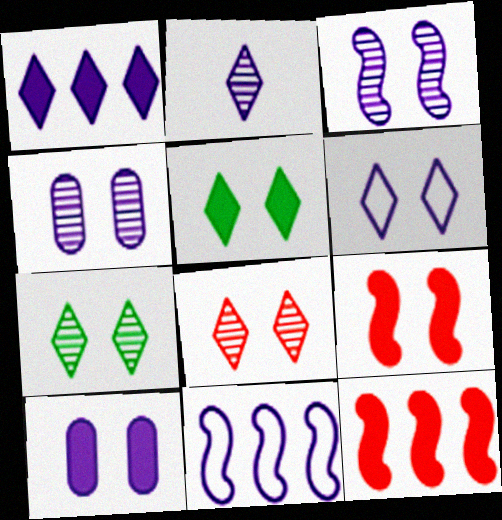[[1, 2, 6], 
[2, 10, 11], 
[3, 6, 10], 
[5, 6, 8], 
[5, 9, 10]]